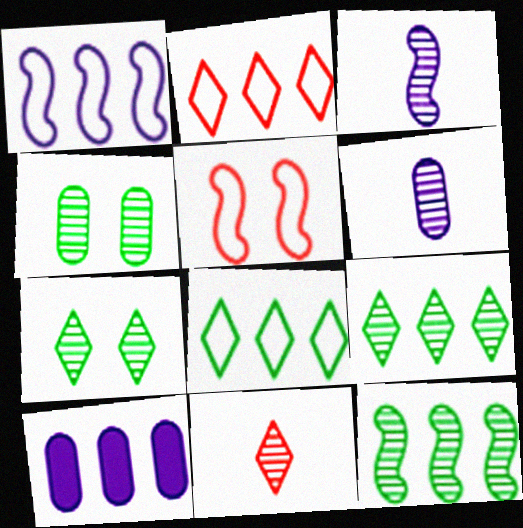[[2, 10, 12]]